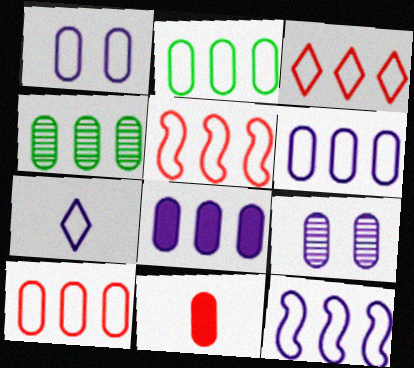[[1, 4, 11], 
[1, 7, 12], 
[2, 3, 12], 
[2, 6, 10], 
[2, 9, 11], 
[3, 5, 10], 
[4, 8, 10]]